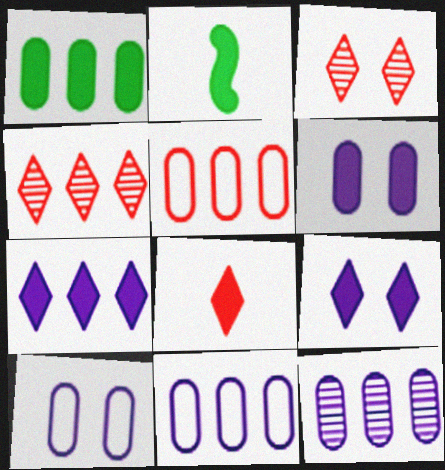[[1, 5, 12], 
[2, 3, 11], 
[2, 4, 10]]